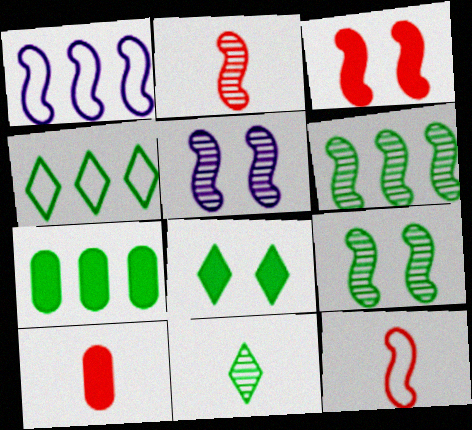[[2, 5, 6], 
[4, 5, 10], 
[4, 6, 7], 
[4, 8, 11]]